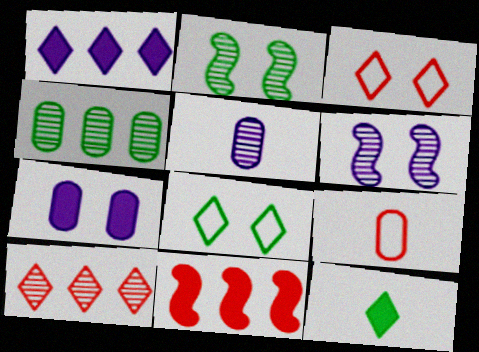[[1, 2, 9], 
[2, 3, 7], 
[2, 5, 10], 
[4, 7, 9], 
[5, 8, 11], 
[7, 11, 12]]